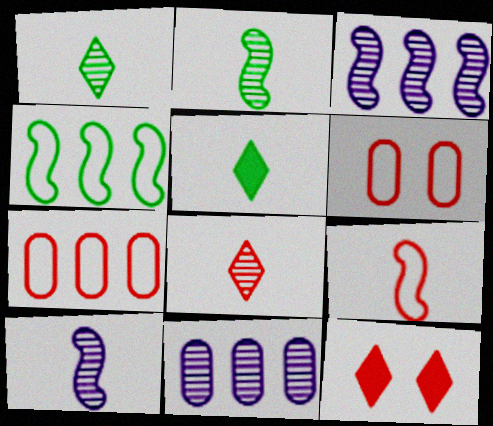[[3, 5, 6]]